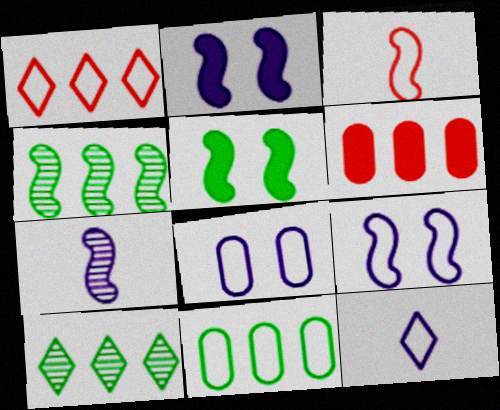[[2, 3, 4]]